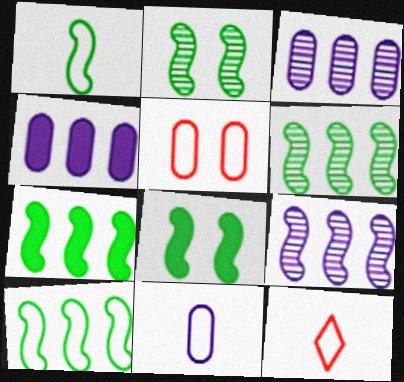[[1, 2, 7], 
[1, 6, 8], 
[1, 11, 12], 
[2, 4, 12], 
[3, 8, 12], 
[6, 7, 10]]